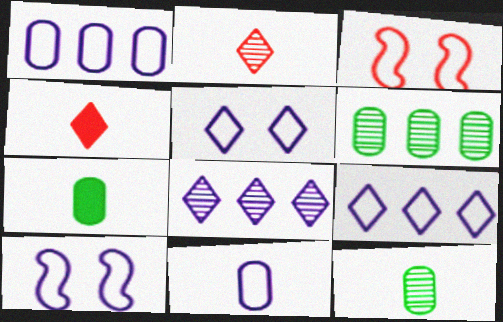[[3, 7, 8], 
[4, 6, 10], 
[9, 10, 11]]